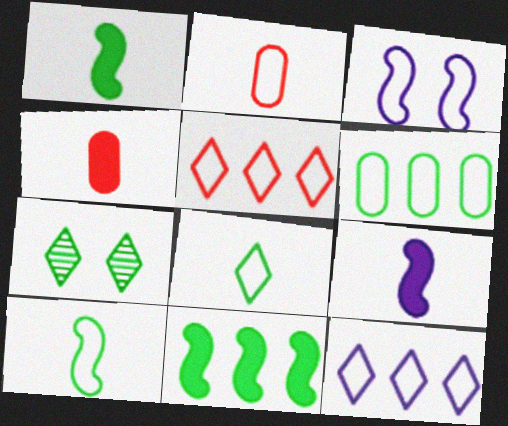[[1, 6, 7]]